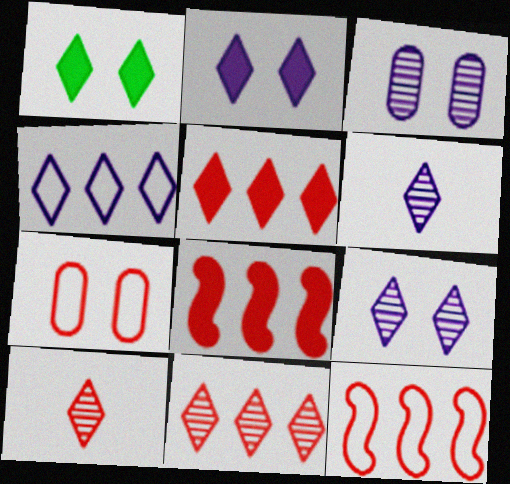[[1, 4, 10], 
[2, 4, 6], 
[7, 8, 10]]